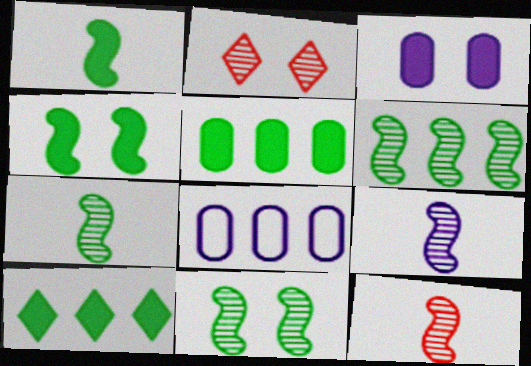[[1, 2, 8], 
[6, 7, 11], 
[7, 9, 12]]